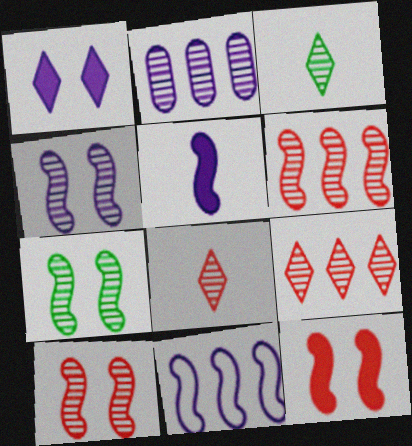[[2, 3, 10], 
[2, 7, 8], 
[4, 5, 11], 
[4, 7, 10]]